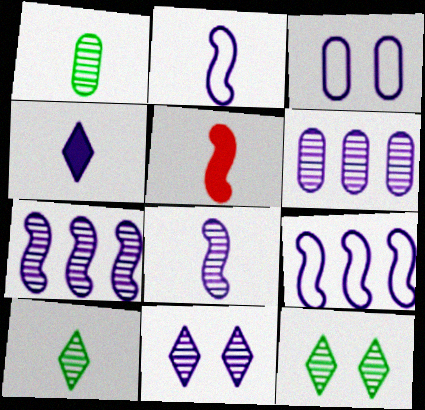[[3, 4, 7], 
[6, 8, 11]]